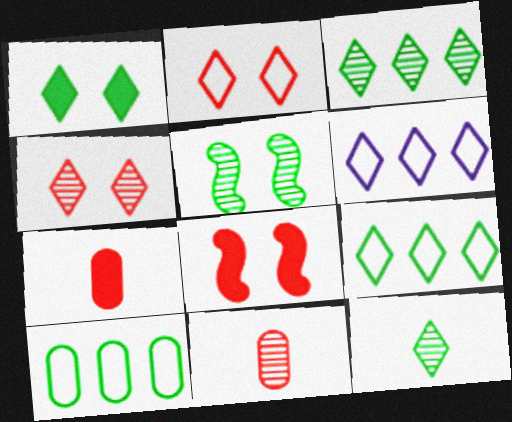[[1, 9, 12], 
[5, 6, 7]]